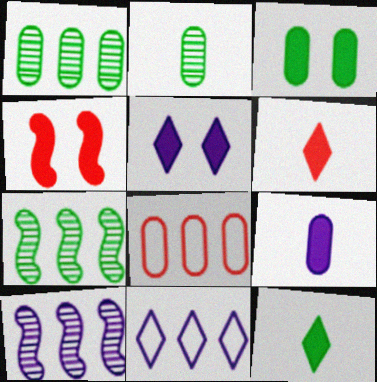[[2, 4, 11], 
[3, 4, 5]]